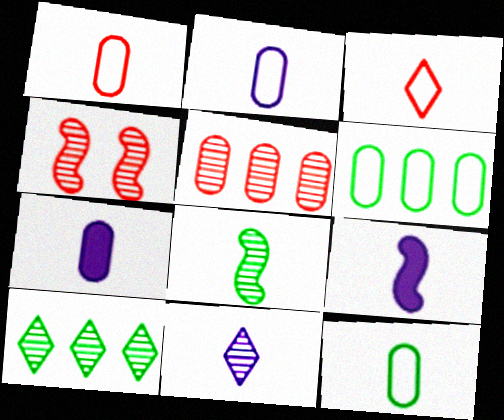[[1, 2, 12], 
[2, 9, 11], 
[3, 7, 8]]